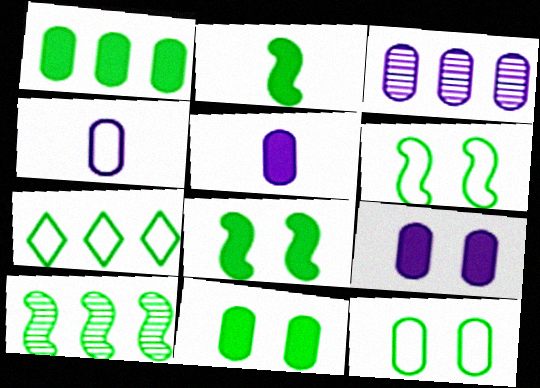[[1, 7, 10], 
[2, 6, 10], 
[3, 4, 9]]